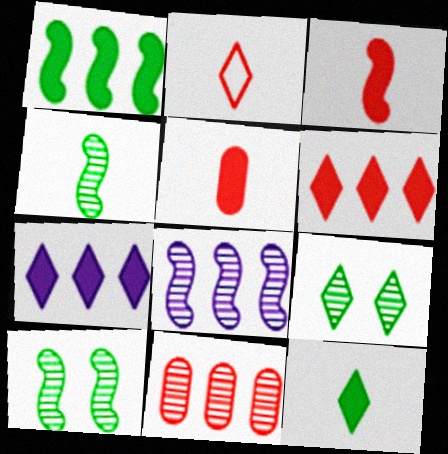[[2, 7, 9]]